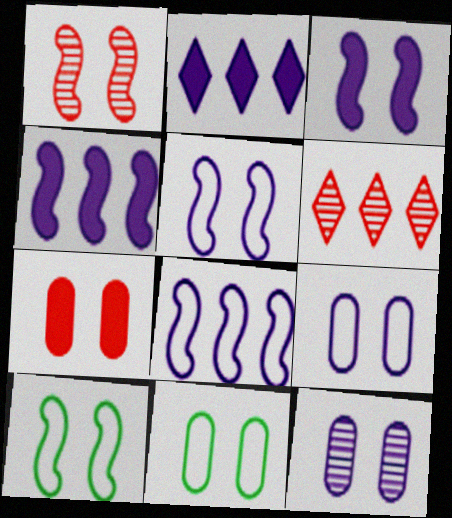[[1, 3, 10], 
[7, 11, 12]]